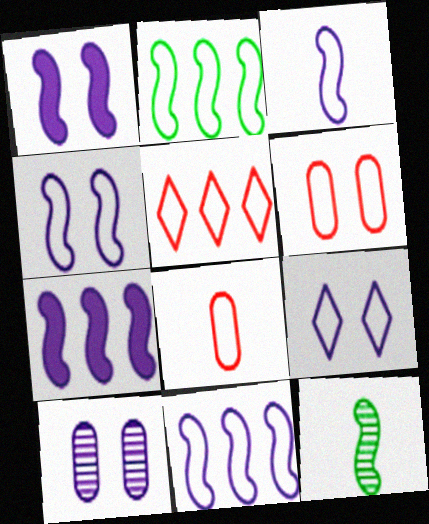[[1, 9, 10], 
[2, 8, 9], 
[3, 4, 11]]